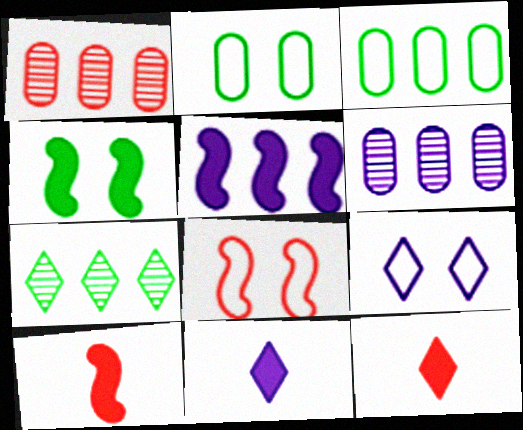[[1, 8, 12], 
[2, 8, 9], 
[4, 5, 10], 
[7, 9, 12]]